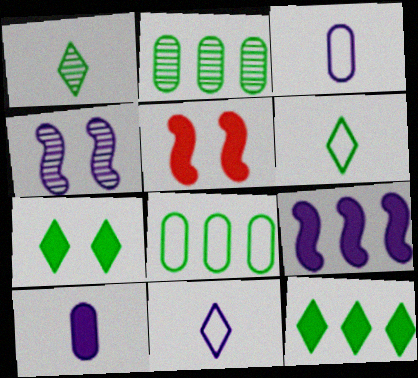[[2, 5, 11], 
[5, 10, 12]]